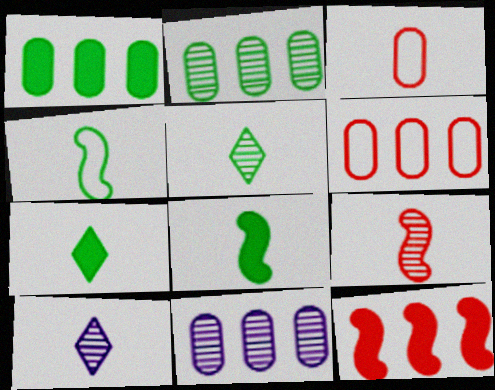[[1, 6, 11], 
[3, 8, 10]]